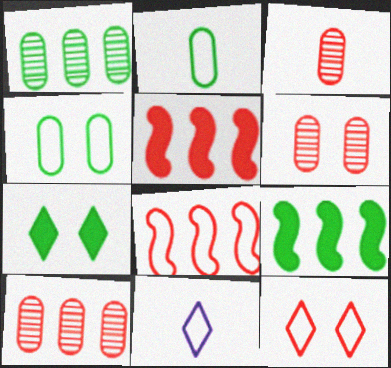[[3, 5, 12], 
[3, 6, 10], 
[4, 8, 11], 
[6, 9, 11]]